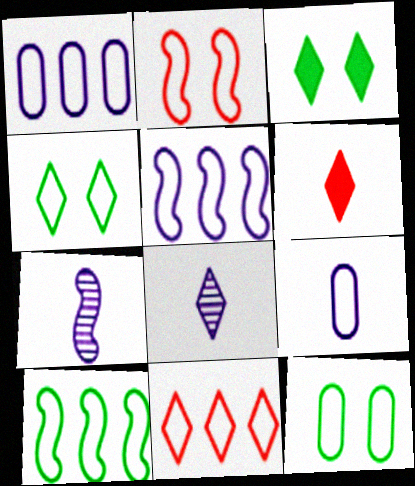[[1, 10, 11], 
[3, 8, 11]]